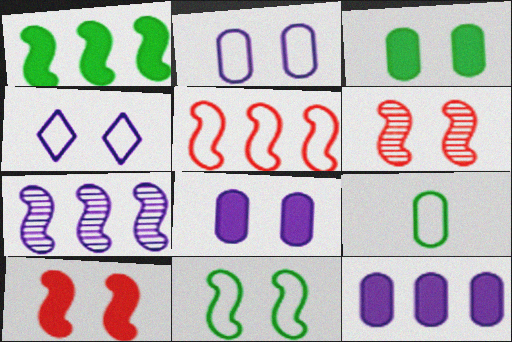[[1, 5, 7], 
[3, 4, 6], 
[4, 5, 9]]